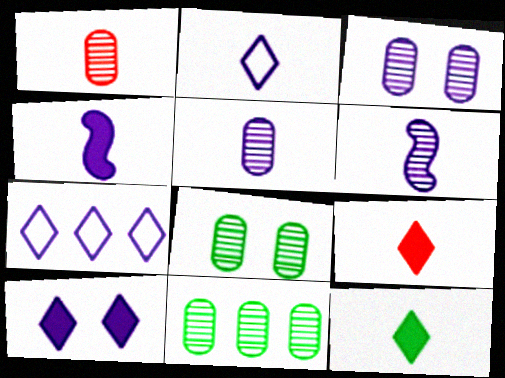[[1, 3, 11], 
[2, 4, 5], 
[3, 4, 7]]